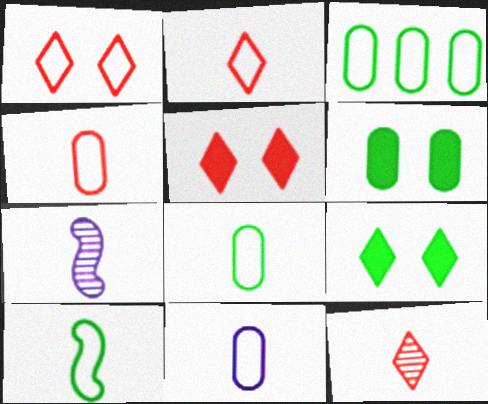[[2, 10, 11], 
[3, 5, 7], 
[4, 8, 11]]